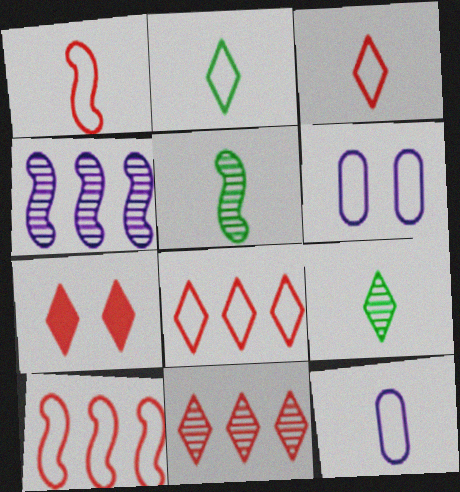[[1, 2, 12], 
[2, 6, 10], 
[3, 7, 11]]